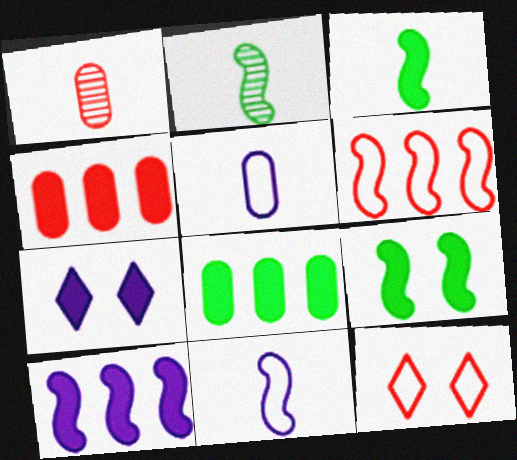[[3, 4, 7]]